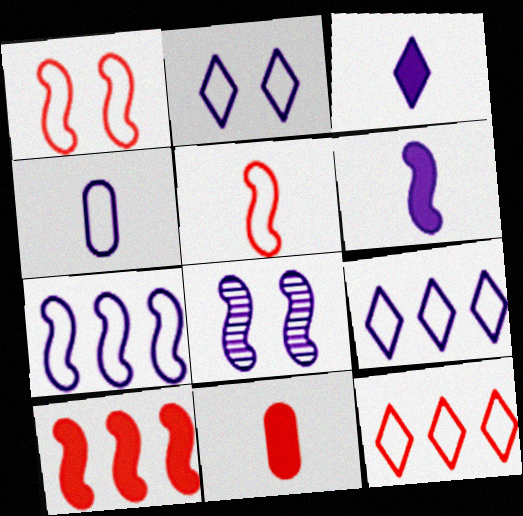[[2, 4, 7], 
[6, 7, 8]]